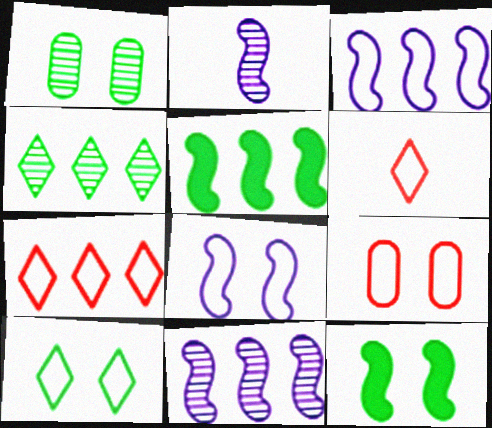[[1, 10, 12], 
[8, 9, 10]]